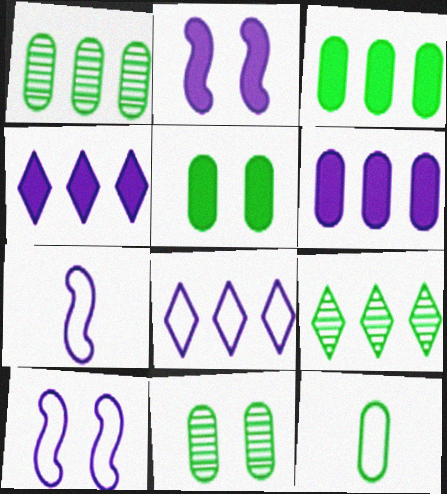[[1, 5, 12], 
[3, 11, 12]]